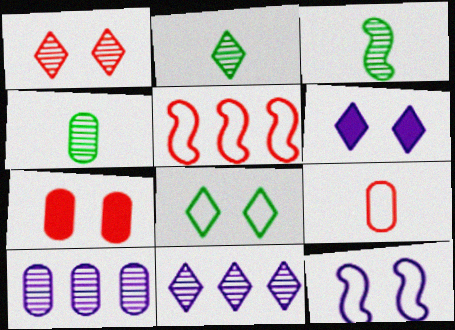[[1, 2, 11], 
[1, 3, 10], 
[1, 6, 8], 
[2, 3, 4], 
[4, 5, 6]]